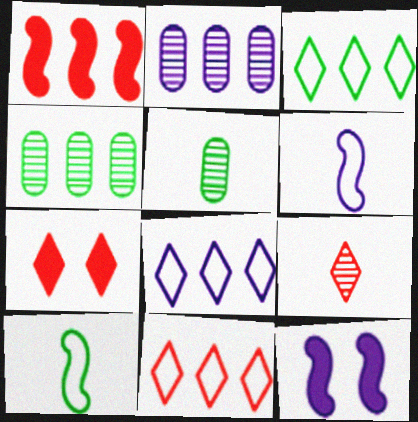[[1, 2, 3], 
[1, 4, 8], 
[2, 7, 10], 
[3, 8, 11], 
[4, 6, 7], 
[5, 11, 12], 
[7, 9, 11]]